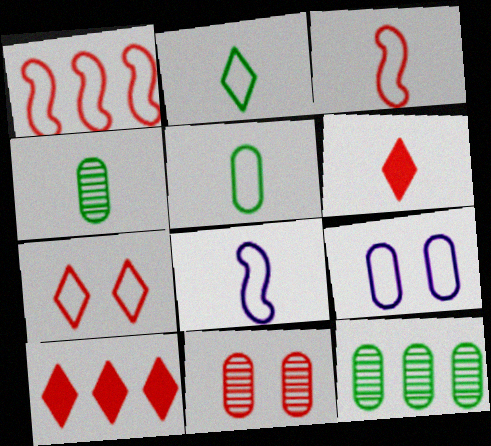[[1, 2, 9], 
[1, 6, 11], 
[3, 10, 11], 
[4, 6, 8]]